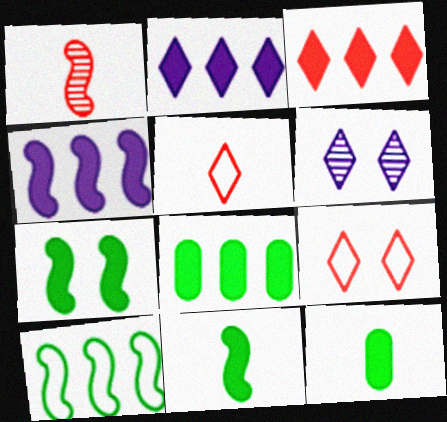[[3, 4, 8]]